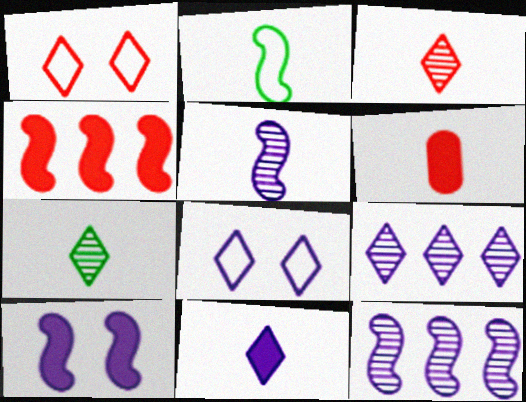[[8, 9, 11]]